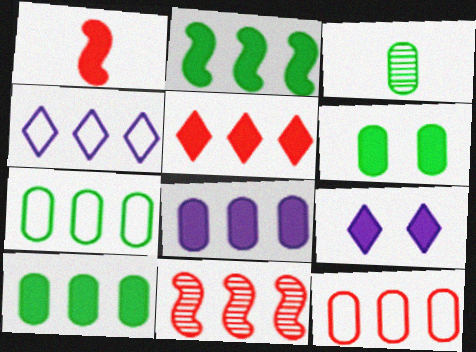[[1, 9, 10], 
[2, 5, 8], 
[3, 6, 7], 
[4, 10, 11], 
[5, 11, 12]]